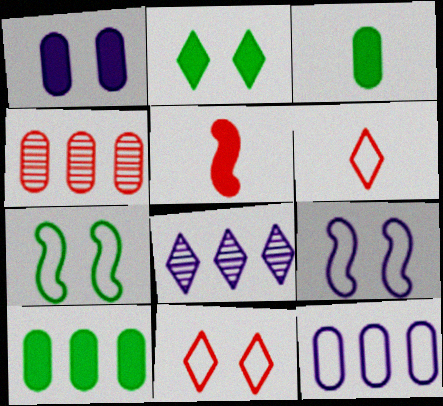[[2, 6, 8], 
[4, 5, 11], 
[4, 10, 12], 
[6, 7, 12]]